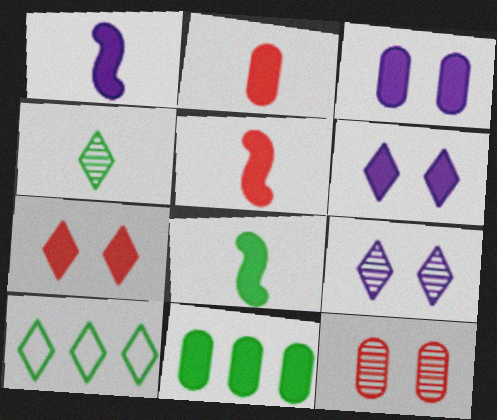[[1, 5, 8], 
[1, 7, 11], 
[1, 10, 12], 
[2, 3, 11], 
[5, 6, 11]]